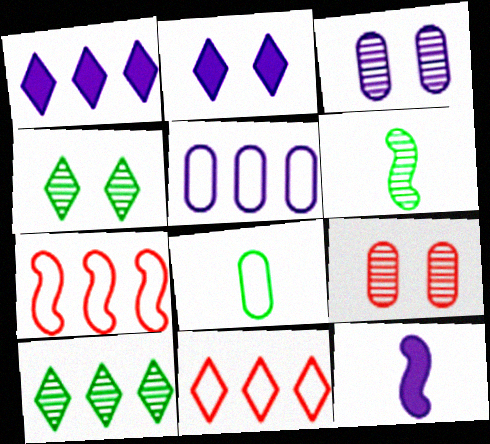[[1, 10, 11]]